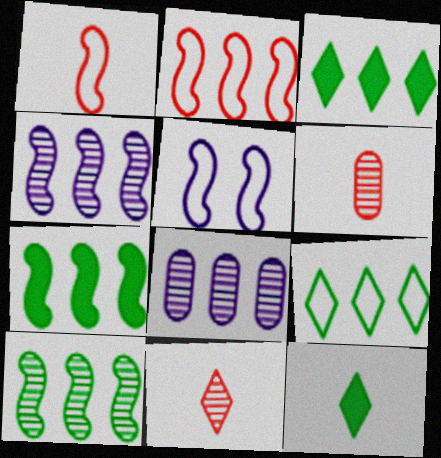[[2, 3, 8], 
[2, 4, 7], 
[3, 5, 6]]